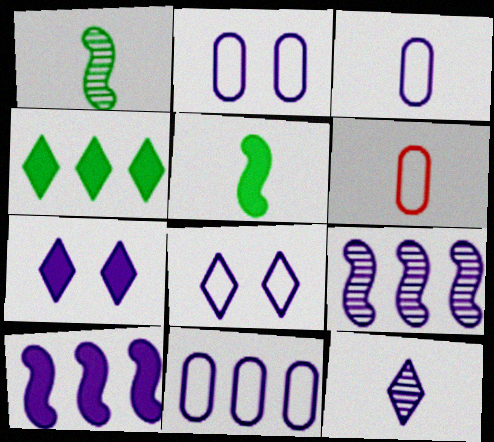[[2, 3, 11], 
[2, 10, 12], 
[3, 7, 9], 
[5, 6, 12]]